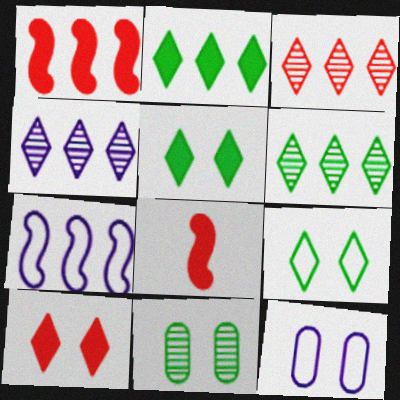[[3, 4, 6], 
[6, 8, 12]]